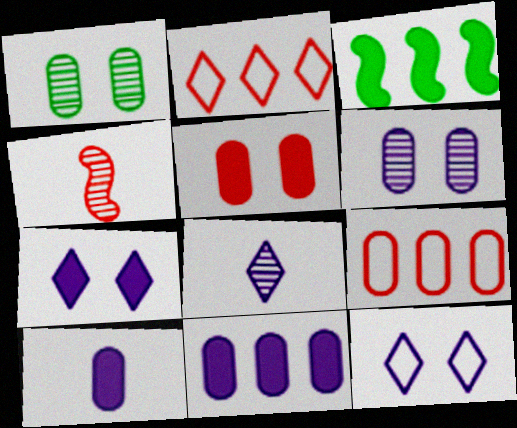[[1, 9, 10], 
[2, 4, 5]]